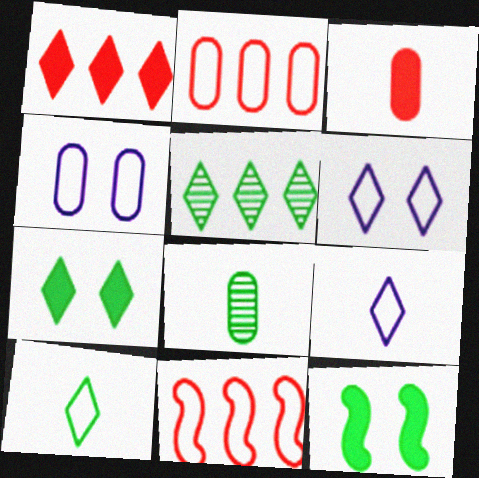[[4, 10, 11], 
[5, 7, 10]]